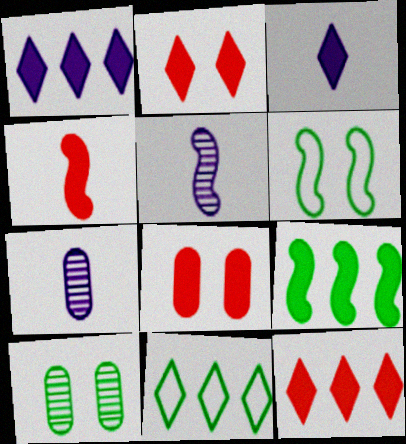[[3, 8, 9], 
[4, 8, 12], 
[5, 8, 11], 
[6, 7, 12]]